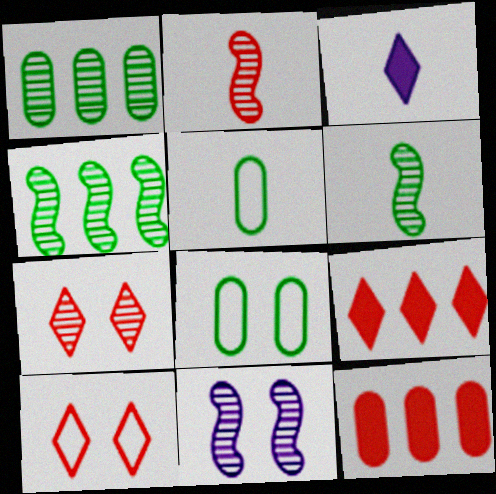[[2, 3, 5], 
[2, 4, 11], 
[2, 10, 12], 
[5, 9, 11]]